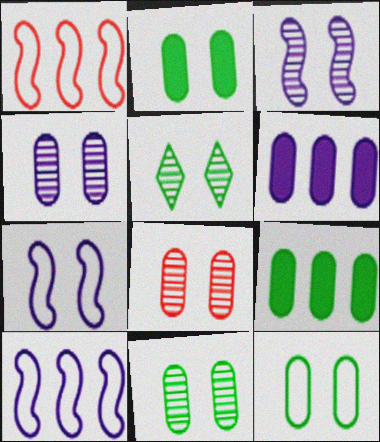[[2, 11, 12], 
[3, 5, 8], 
[4, 8, 11]]